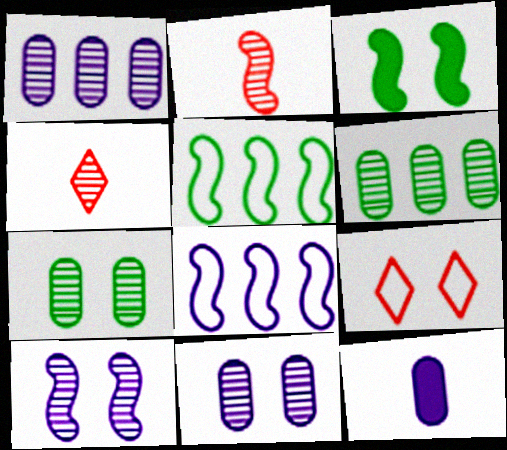[[2, 3, 8], 
[3, 9, 11], 
[4, 6, 10]]